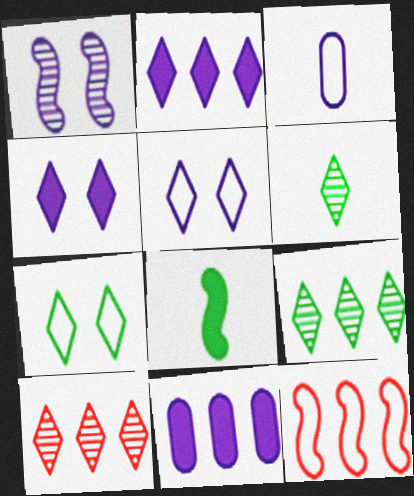[[1, 2, 3], 
[1, 8, 12], 
[3, 7, 12], 
[9, 11, 12]]